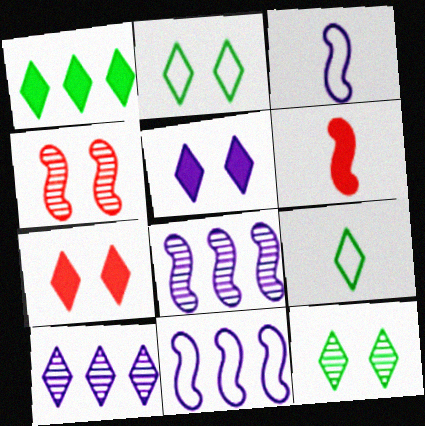[[1, 9, 12], 
[7, 9, 10]]